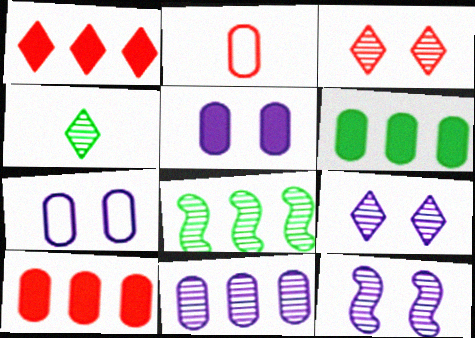[]